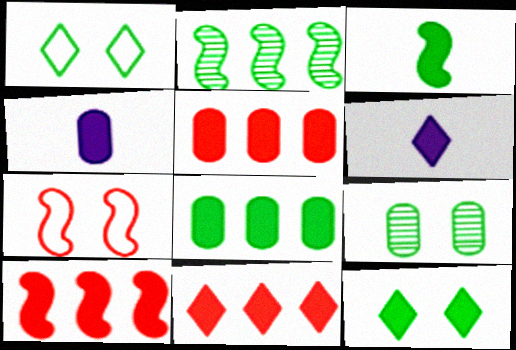[[3, 8, 12], 
[4, 10, 12], 
[5, 10, 11], 
[6, 11, 12]]